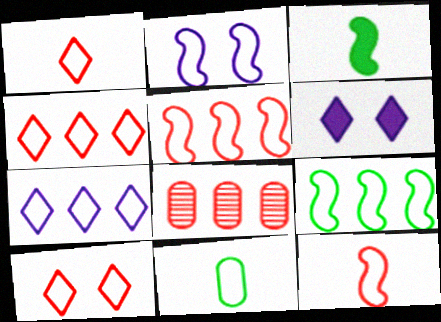[[1, 4, 10], 
[2, 4, 11], 
[2, 9, 12]]